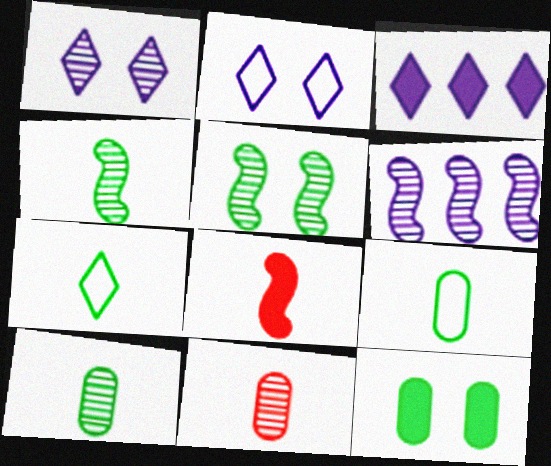[[3, 8, 12]]